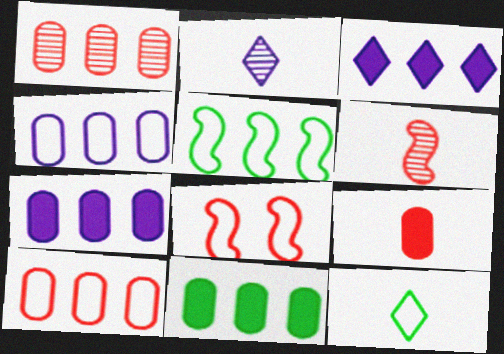[[1, 3, 5], 
[1, 4, 11], 
[2, 8, 11], 
[4, 8, 12]]